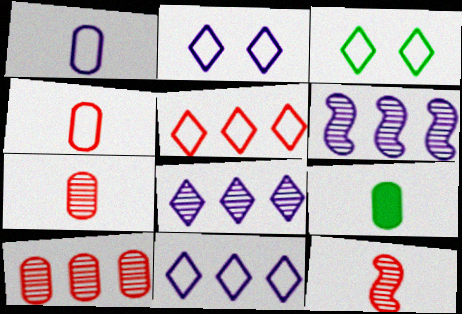[[1, 7, 9]]